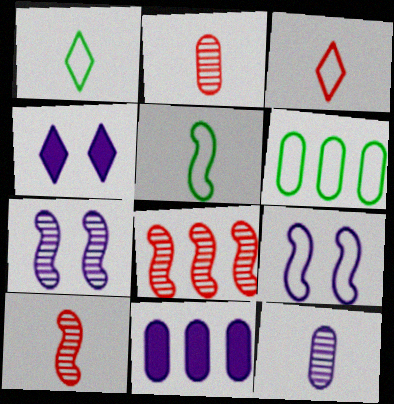[[3, 6, 9], 
[4, 6, 10]]